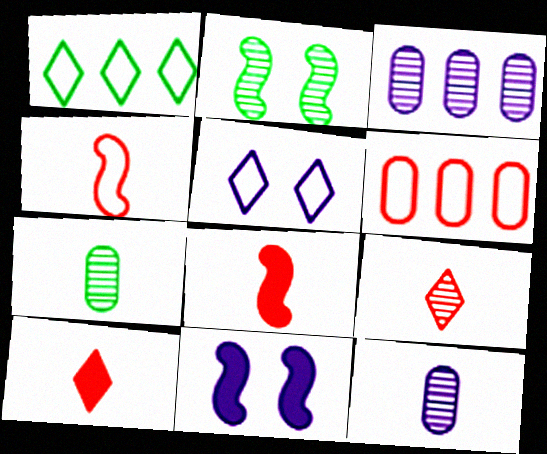[[2, 3, 9]]